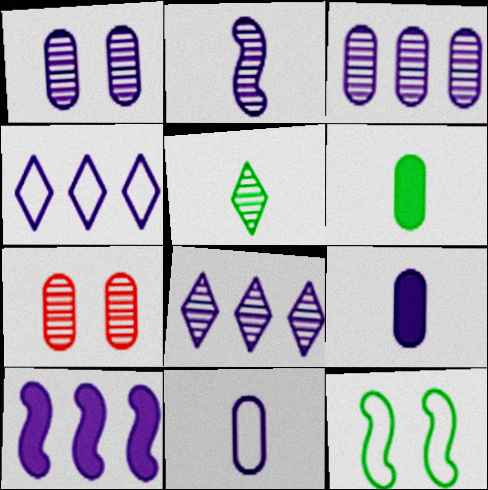[[1, 2, 8], 
[3, 4, 10]]